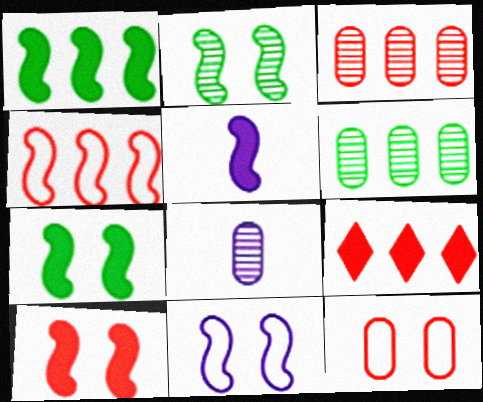[[1, 5, 10], 
[2, 4, 5], 
[2, 10, 11], 
[3, 4, 9]]